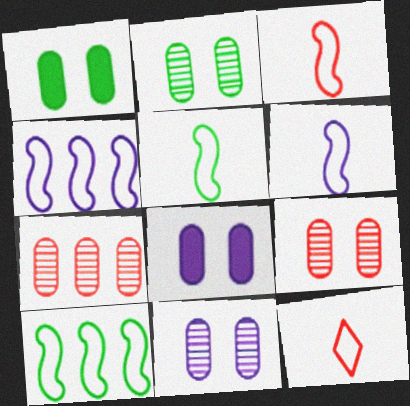[[2, 9, 11], 
[3, 5, 6]]